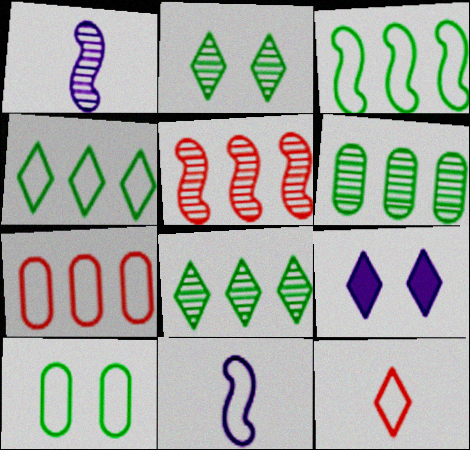[[8, 9, 12]]